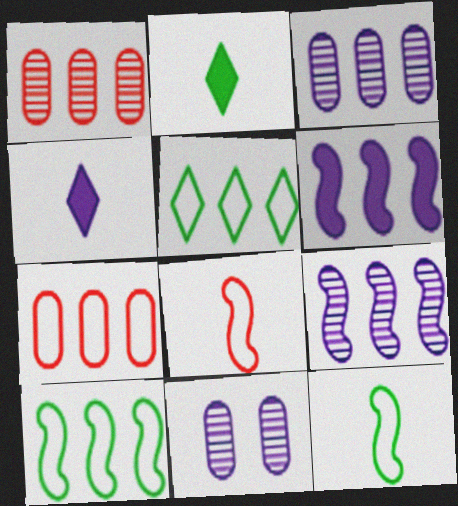[[1, 5, 6]]